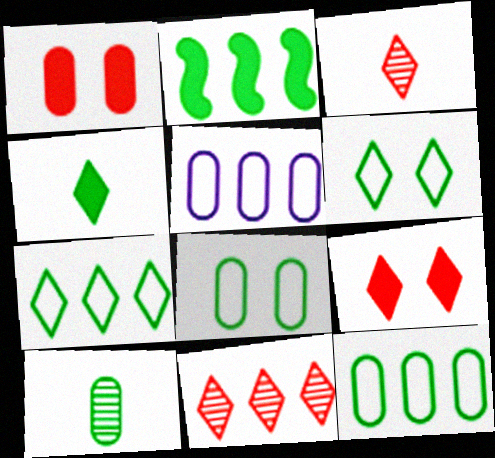[[1, 5, 10], 
[2, 5, 11], 
[2, 6, 10]]